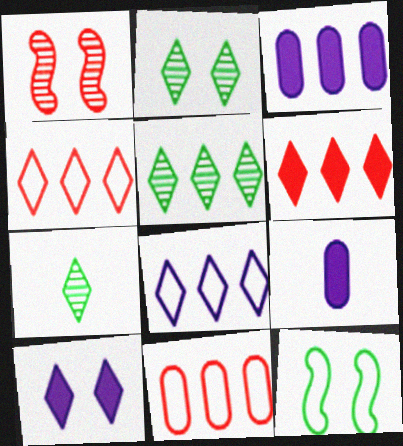[[2, 5, 7], 
[4, 7, 10], 
[5, 6, 8]]